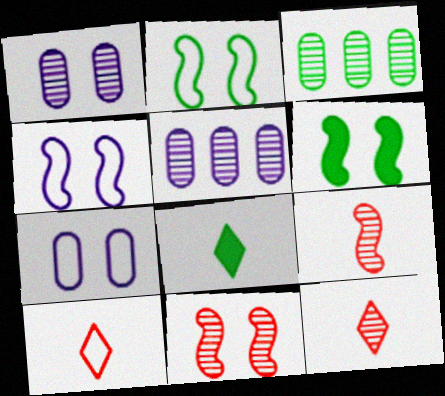[[2, 3, 8], 
[4, 6, 11], 
[5, 6, 10]]